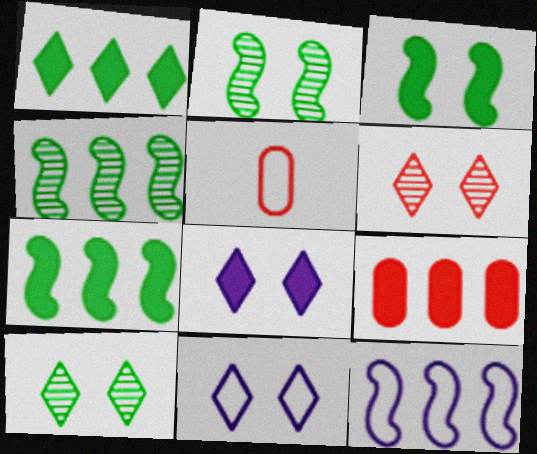[[4, 5, 8]]